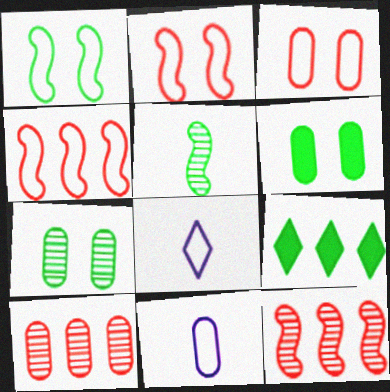[[6, 8, 12], 
[6, 10, 11]]